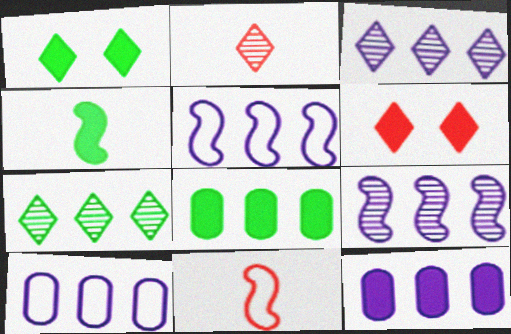[[1, 4, 8], 
[3, 5, 12], 
[4, 6, 12]]